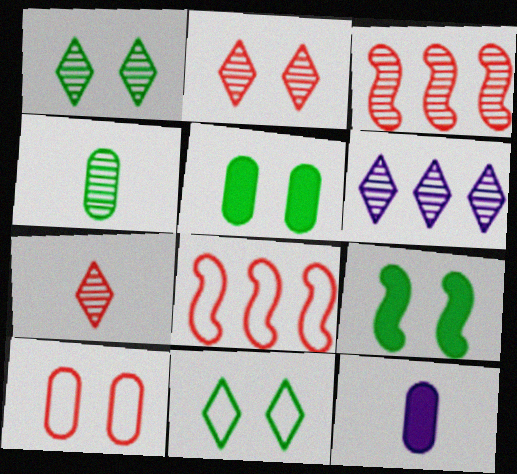[[1, 6, 7], 
[1, 8, 12], 
[3, 11, 12]]